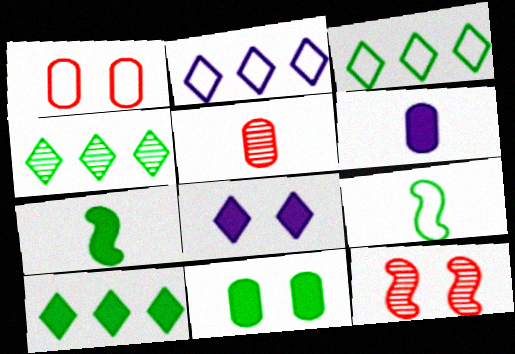[[1, 2, 9], 
[3, 4, 10], 
[3, 6, 12], 
[4, 9, 11], 
[7, 10, 11]]